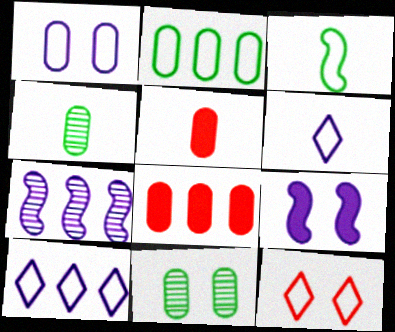[[1, 4, 8], 
[9, 11, 12]]